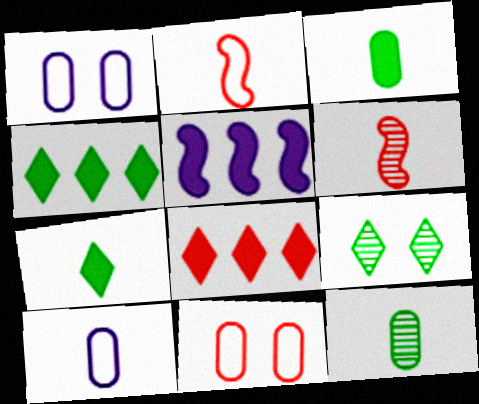[[1, 4, 6], 
[6, 7, 10], 
[6, 8, 11]]